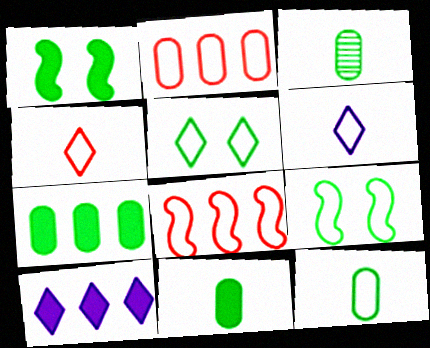[[2, 6, 9], 
[3, 11, 12]]